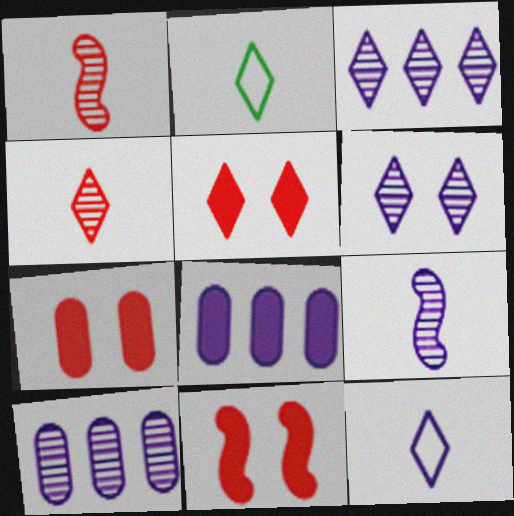[[2, 3, 5], 
[2, 10, 11], 
[5, 7, 11], 
[6, 9, 10]]